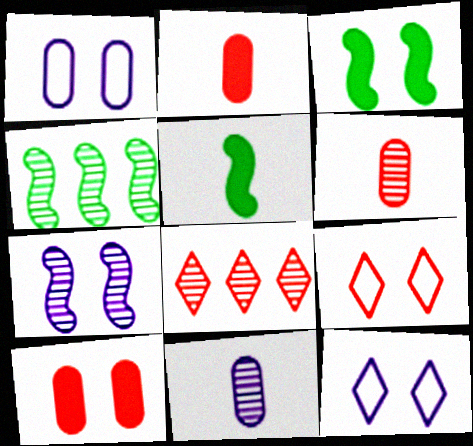[[1, 5, 8], 
[2, 4, 12]]